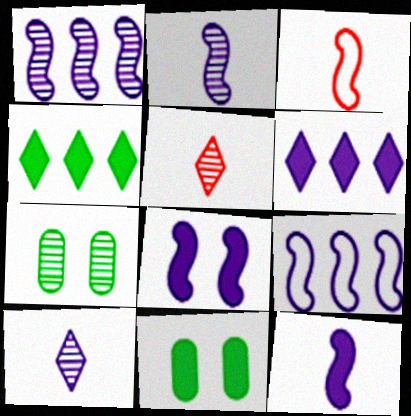[[1, 5, 7], 
[2, 8, 9], 
[3, 6, 7], 
[5, 9, 11]]